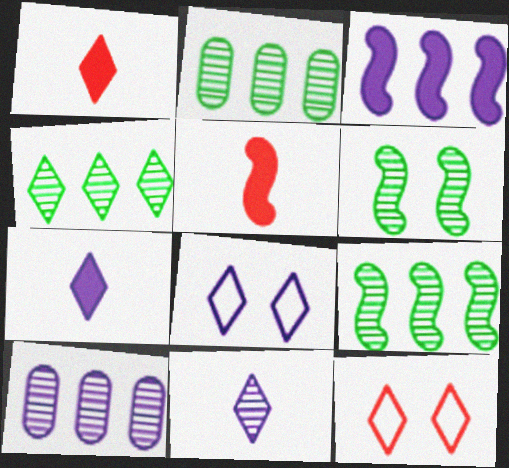[[1, 4, 8], 
[2, 4, 9], 
[2, 5, 8], 
[4, 7, 12]]